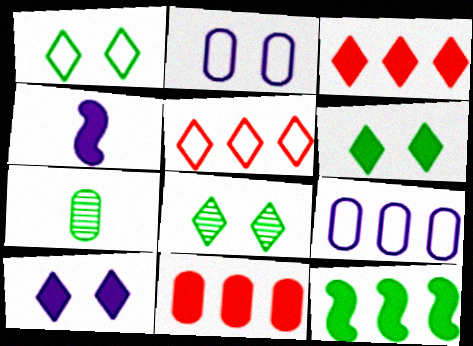[[1, 6, 8], 
[1, 7, 12], 
[2, 7, 11], 
[4, 6, 11]]